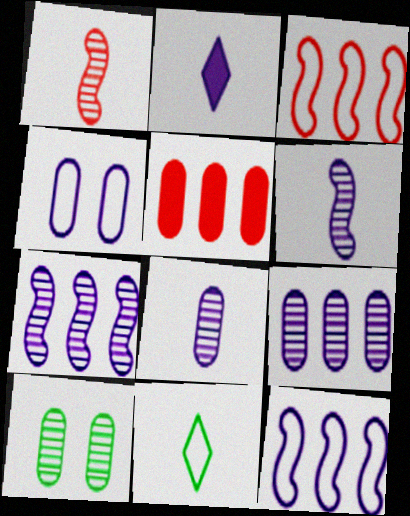[[2, 3, 10], 
[2, 4, 7], 
[3, 4, 11]]